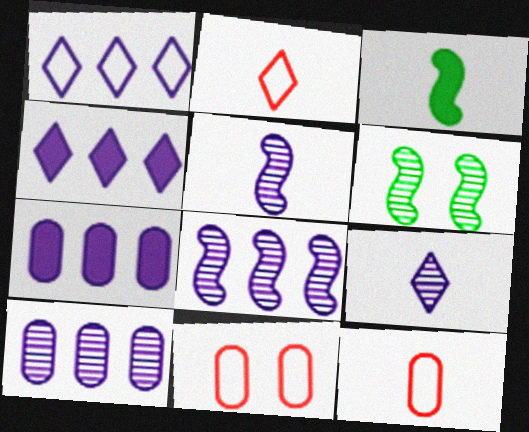[[1, 7, 8], 
[2, 6, 7], 
[3, 9, 12], 
[4, 6, 12]]